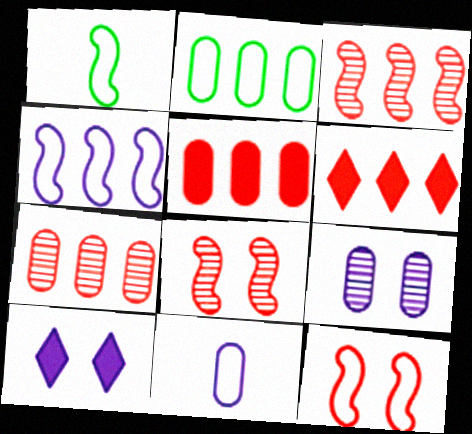[[1, 4, 12], 
[1, 6, 9], 
[1, 7, 10]]